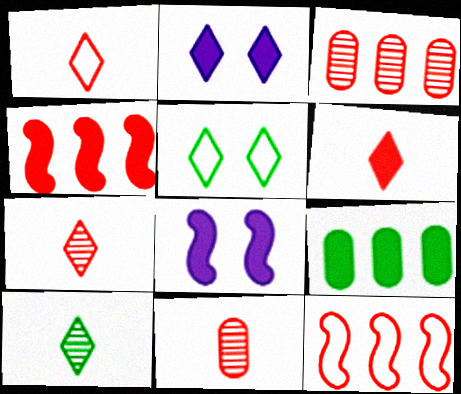[[1, 6, 7], 
[6, 8, 9]]